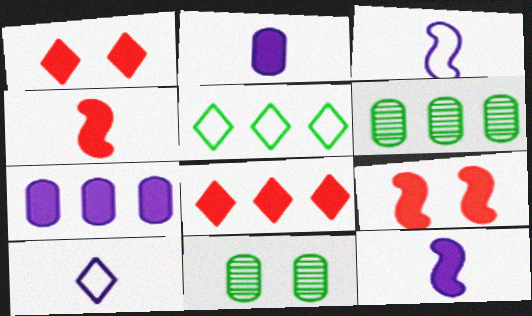[[1, 3, 6], 
[3, 8, 11], 
[6, 9, 10]]